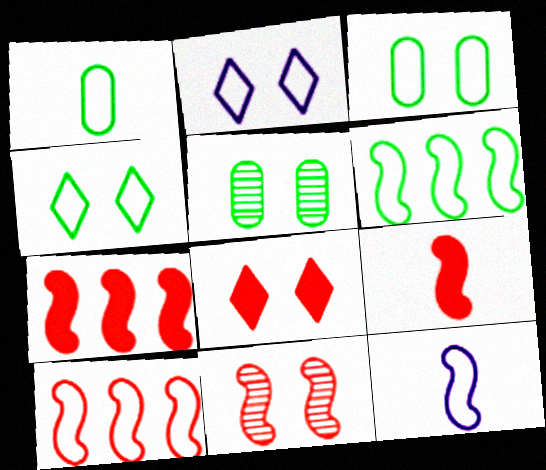[[1, 2, 10], 
[1, 4, 6], 
[9, 10, 11]]